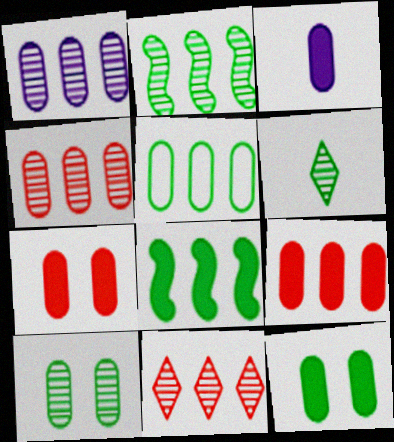[[1, 2, 11], 
[1, 5, 9], 
[2, 6, 10], 
[3, 9, 12]]